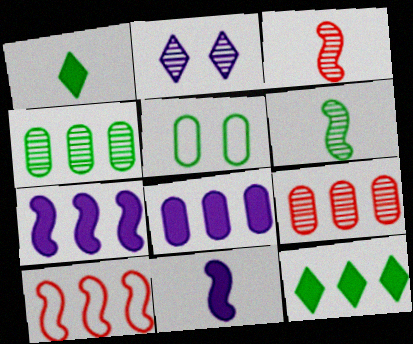[[2, 3, 4], 
[2, 6, 9], 
[5, 6, 12]]